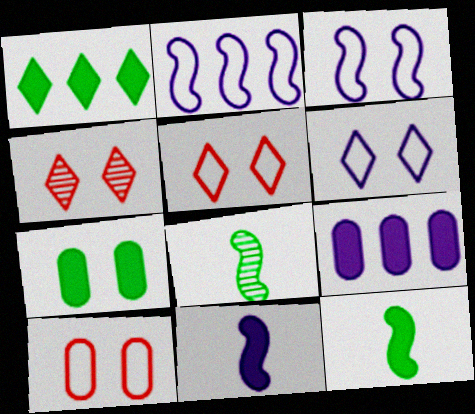[[1, 7, 12], 
[3, 4, 7], 
[5, 8, 9]]